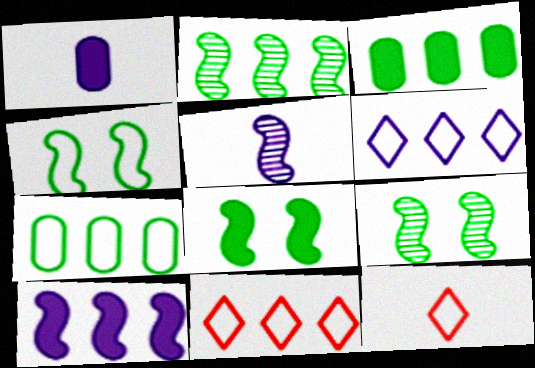[[1, 9, 11], 
[4, 8, 9]]